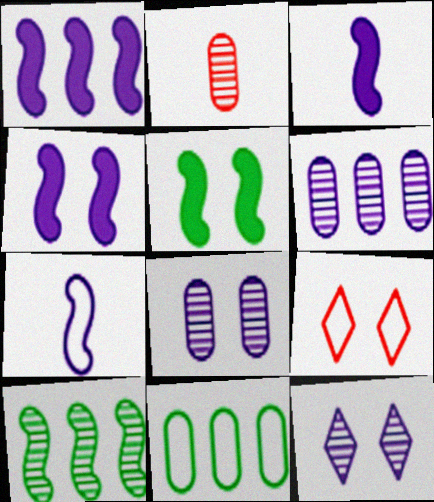[[1, 3, 4], 
[2, 10, 12], 
[5, 8, 9], 
[7, 9, 11]]